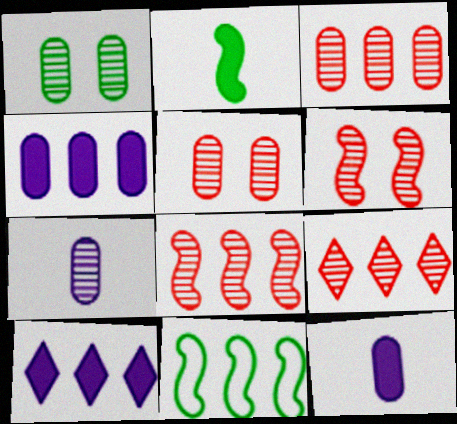[[1, 3, 7], 
[3, 8, 9], 
[3, 10, 11], 
[4, 9, 11]]